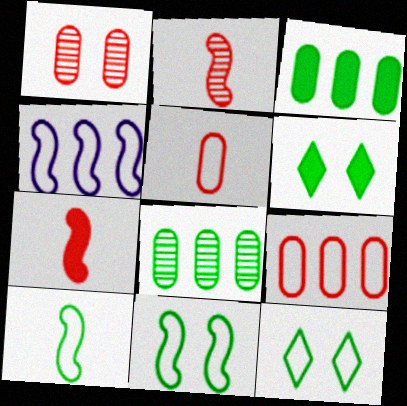[[4, 5, 12], 
[6, 8, 10]]